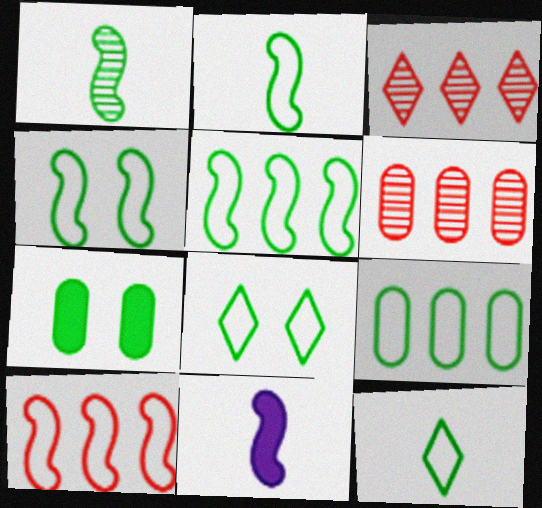[[2, 4, 5], 
[2, 8, 9], 
[4, 9, 12], 
[6, 8, 11]]